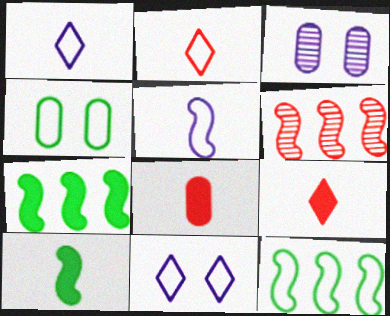[[2, 3, 7], 
[3, 9, 12]]